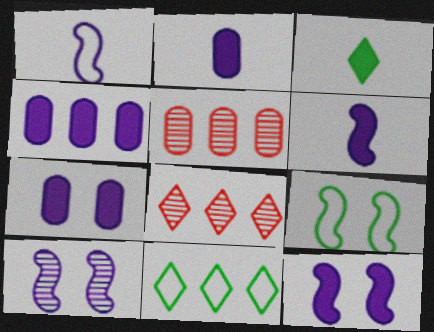[[2, 4, 7], 
[2, 8, 9]]